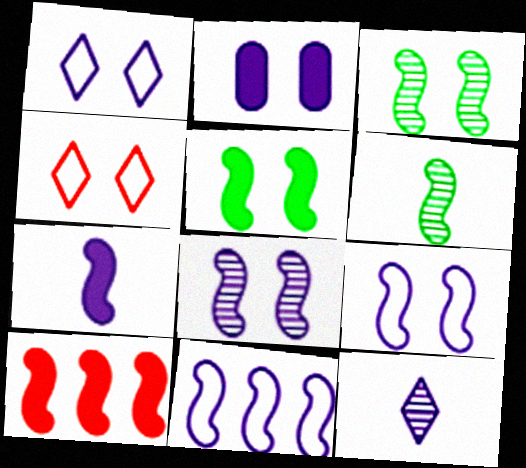[[1, 2, 8], 
[2, 3, 4], 
[2, 11, 12], 
[5, 7, 10], 
[6, 9, 10], 
[7, 8, 11]]